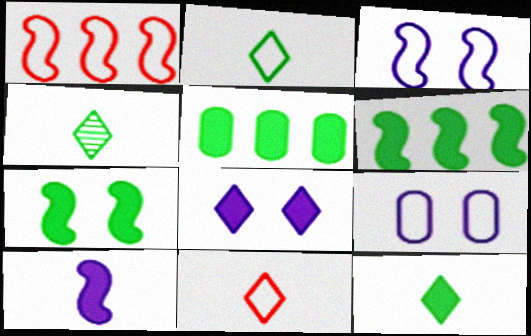[[1, 2, 9], 
[2, 4, 12], 
[5, 7, 12]]